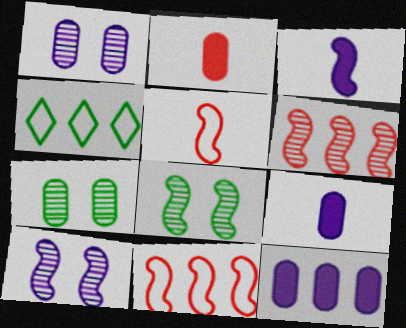[[2, 4, 10], 
[3, 8, 11], 
[4, 6, 12]]